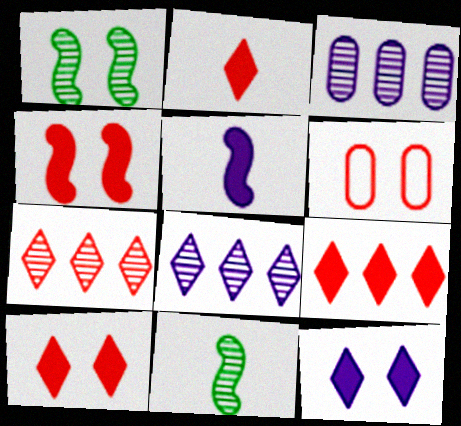[[1, 6, 12], 
[2, 9, 10]]